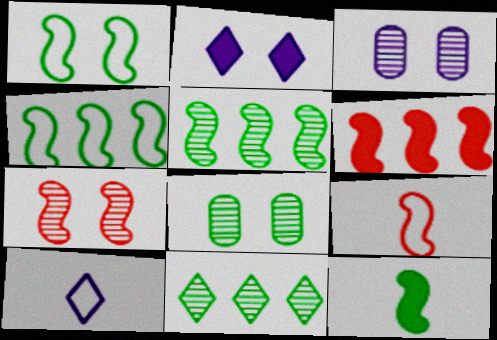[[1, 5, 12], 
[6, 7, 9], 
[6, 8, 10]]